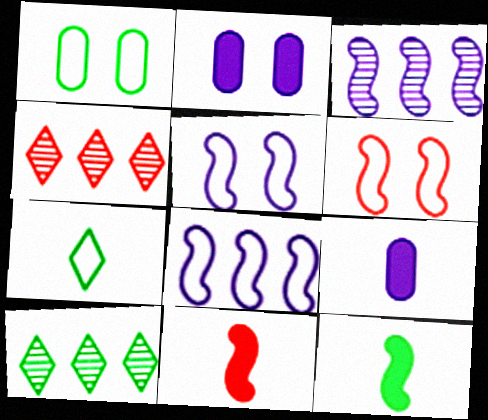[[1, 10, 12], 
[3, 6, 12], 
[6, 9, 10]]